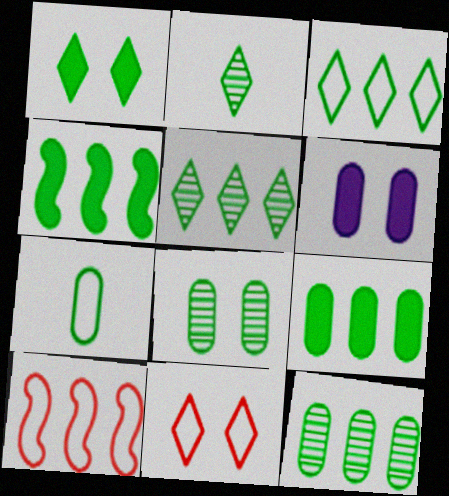[[1, 2, 3], 
[2, 6, 10], 
[3, 4, 12], 
[7, 8, 9]]